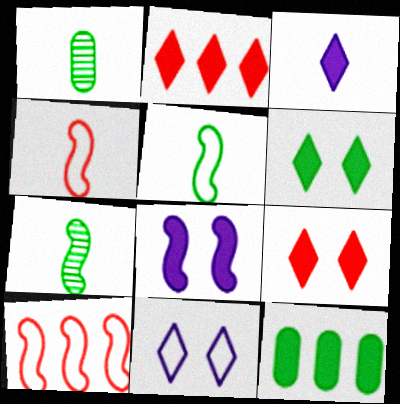[[1, 3, 4], 
[2, 3, 6], 
[7, 8, 10]]